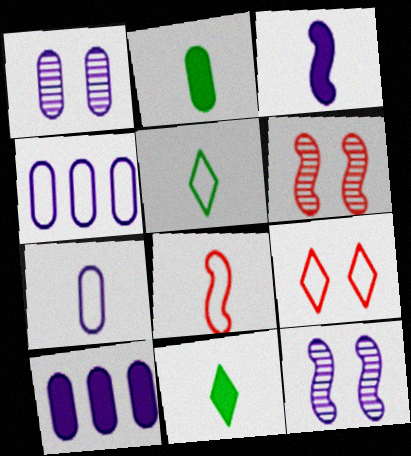[[1, 7, 10], 
[4, 6, 11], 
[5, 6, 10], 
[5, 7, 8]]